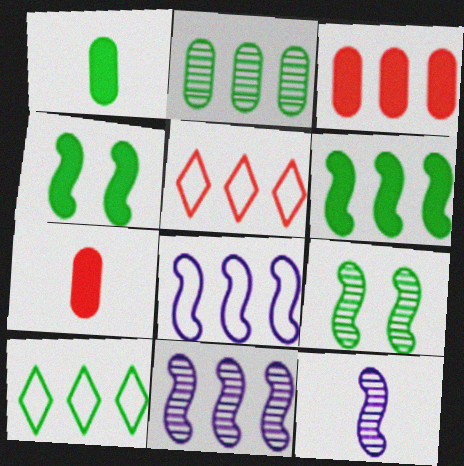[[1, 9, 10], 
[2, 6, 10], 
[3, 10, 11]]